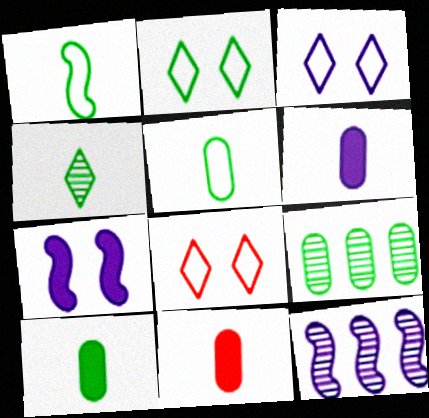[[1, 4, 10], 
[2, 3, 8], 
[2, 11, 12], 
[3, 6, 12], 
[6, 10, 11], 
[8, 10, 12]]